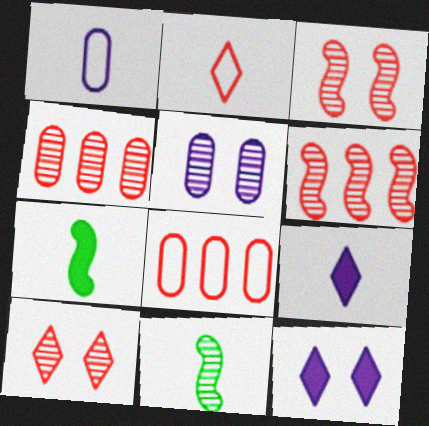[[8, 11, 12]]